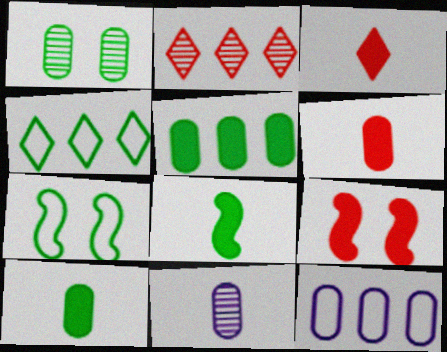[[1, 4, 8], 
[1, 6, 12], 
[4, 9, 11]]